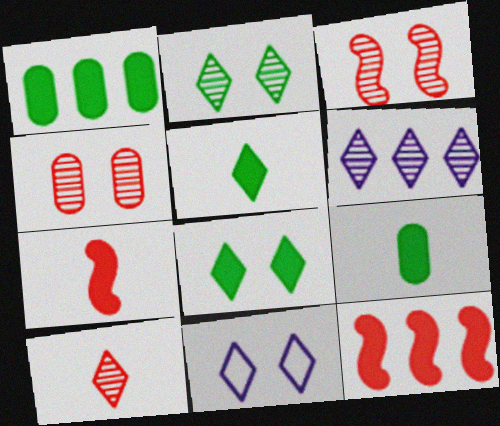[[2, 6, 10]]